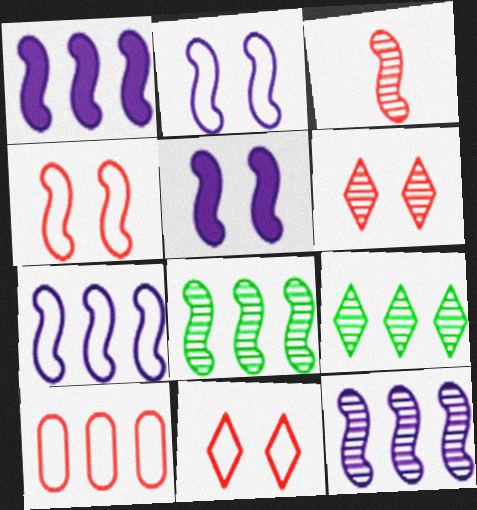[[1, 7, 12], 
[1, 9, 10]]